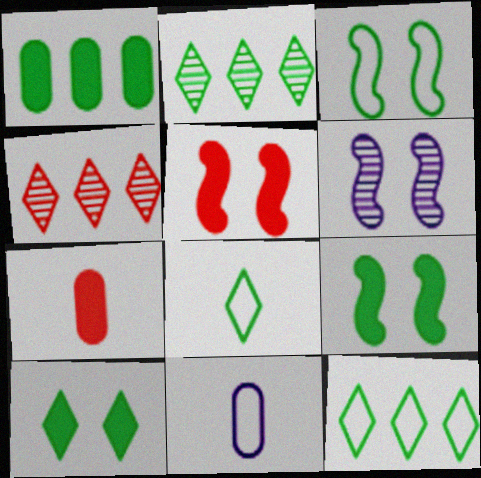[[2, 5, 11], 
[2, 8, 10], 
[3, 5, 6], 
[4, 9, 11], 
[6, 7, 12]]